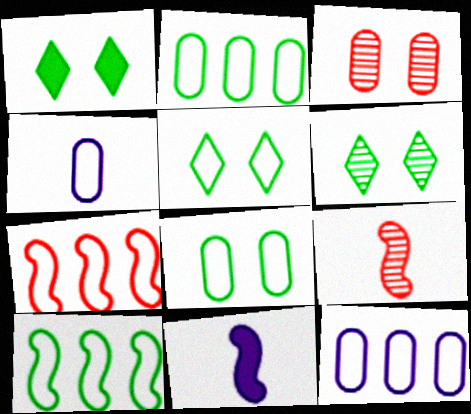[[1, 5, 6], 
[1, 9, 12], 
[4, 5, 7]]